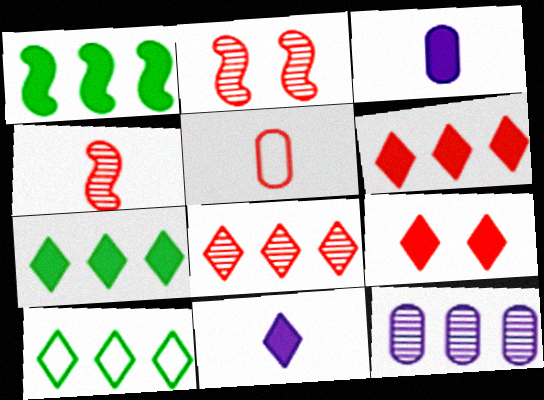[[1, 3, 9], 
[2, 3, 10], 
[2, 5, 6], 
[7, 9, 11]]